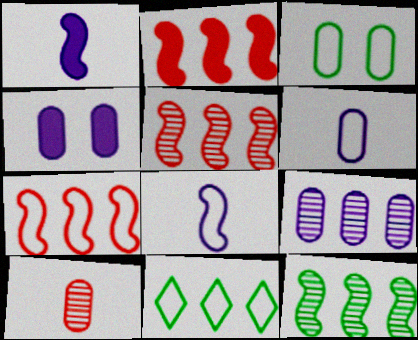[[2, 5, 7], 
[2, 9, 11], 
[4, 6, 9]]